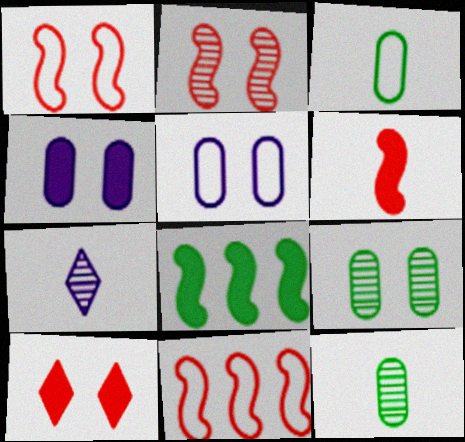[[2, 6, 11], 
[3, 6, 7]]